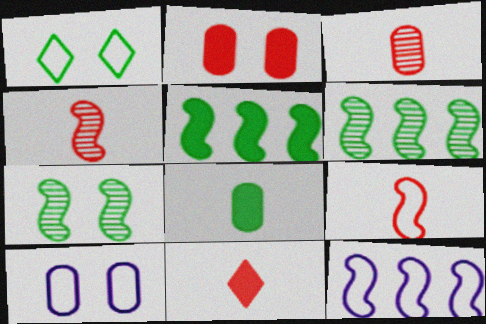[[1, 6, 8], 
[3, 9, 11], 
[6, 10, 11]]